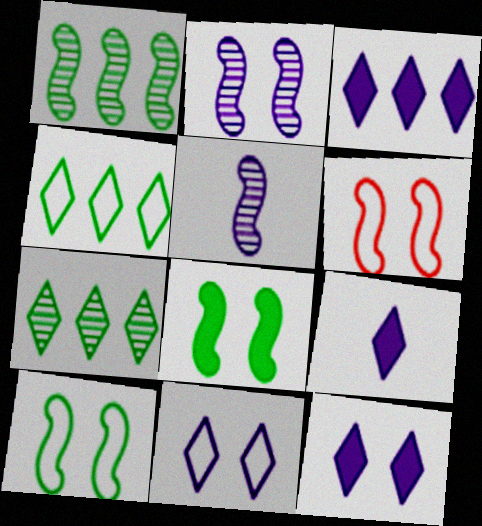[[2, 6, 8], 
[3, 9, 12]]